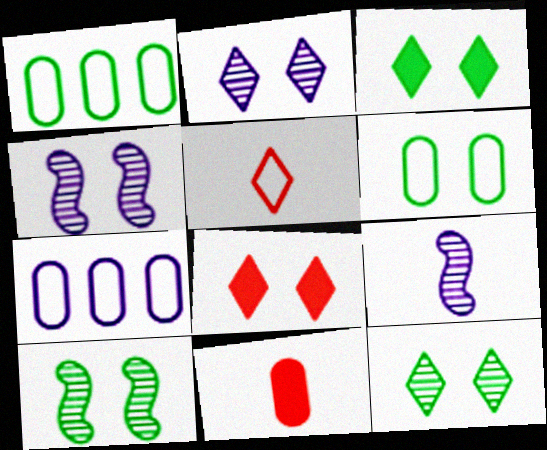[[1, 8, 9], 
[3, 6, 10], 
[4, 6, 8]]